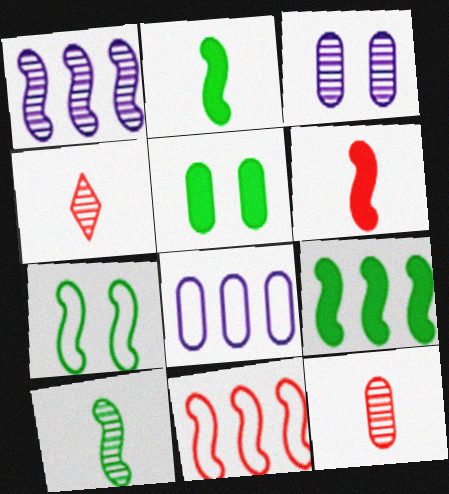[[1, 6, 7], 
[1, 9, 11], 
[5, 8, 12], 
[7, 9, 10]]